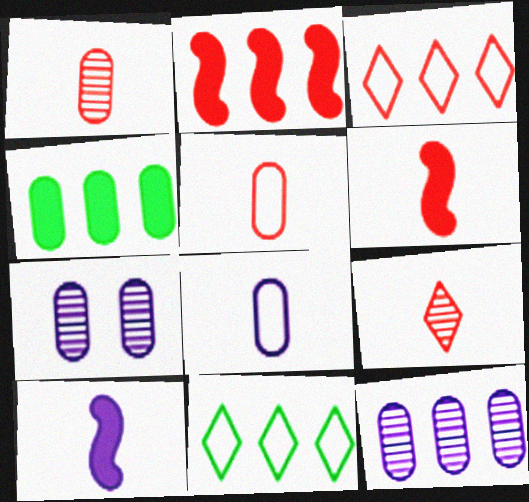[[2, 11, 12], 
[4, 5, 7], 
[5, 6, 9], 
[6, 7, 11]]